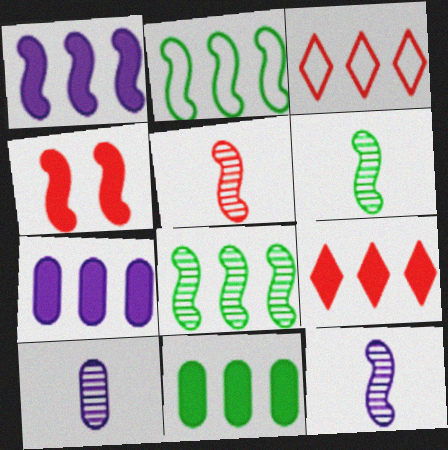[[1, 9, 11], 
[2, 4, 12], 
[3, 7, 8], 
[5, 6, 12]]